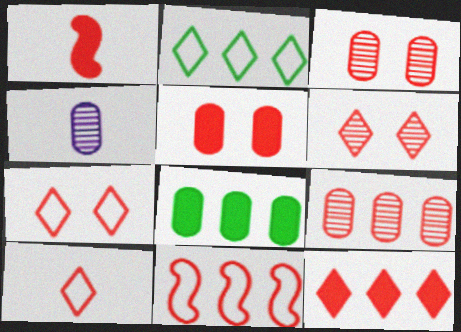[[1, 5, 12], 
[1, 7, 9], 
[6, 10, 12], 
[9, 11, 12]]